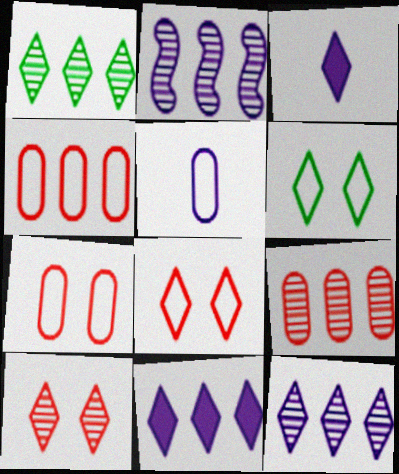[[1, 2, 9], 
[1, 3, 8]]